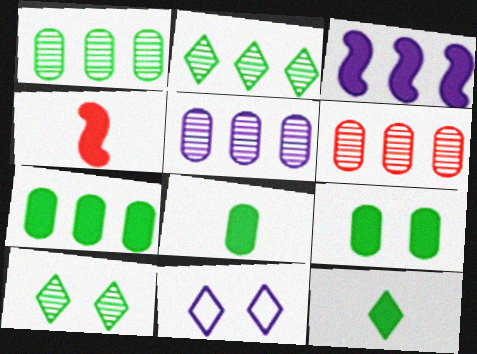[[1, 4, 11], 
[1, 5, 6], 
[7, 8, 9]]